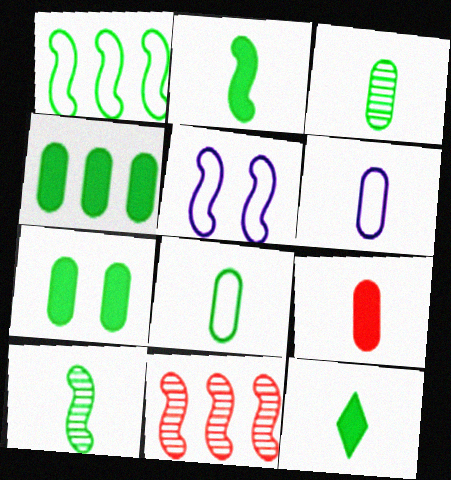[[2, 5, 11], 
[3, 6, 9], 
[8, 10, 12]]